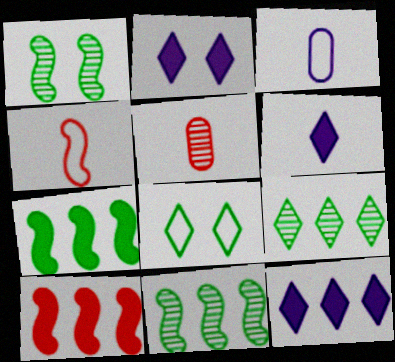[[2, 6, 12]]